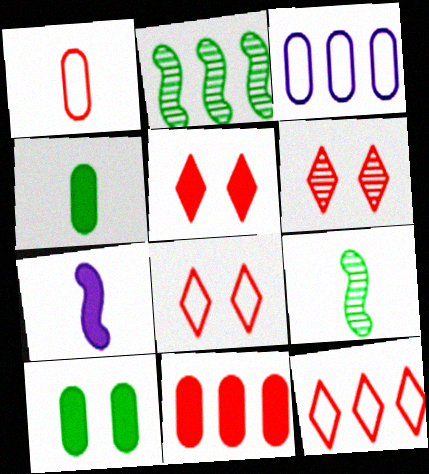[[3, 5, 9], 
[5, 6, 8]]